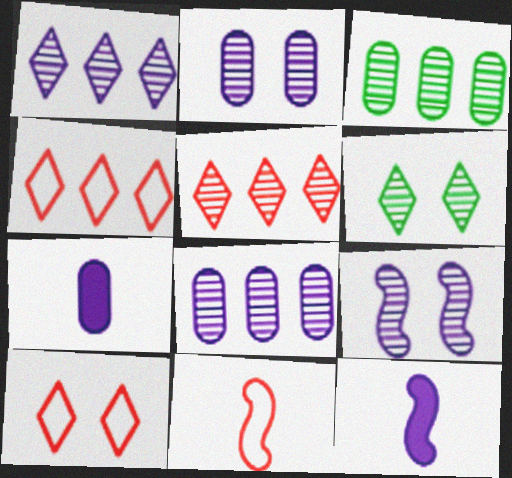[[3, 10, 12]]